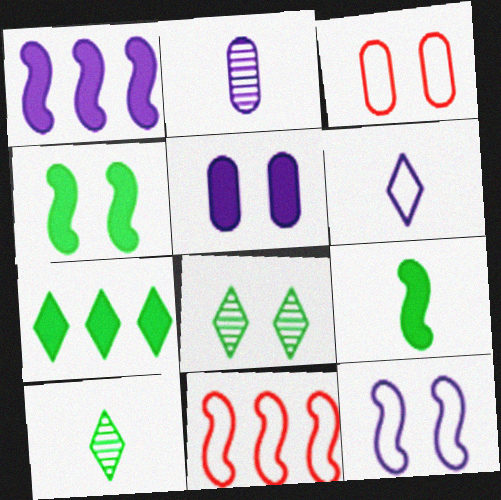[[1, 3, 10], 
[5, 10, 11]]